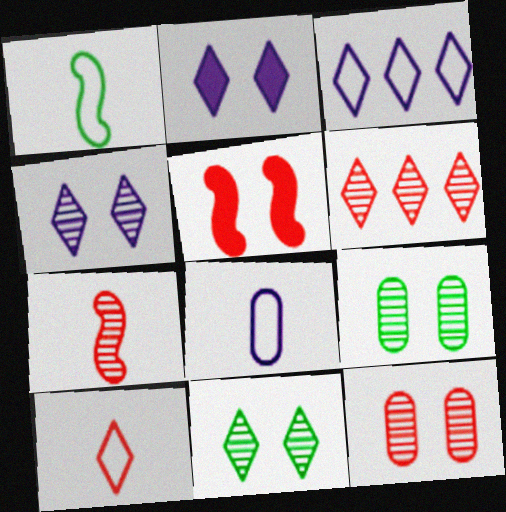[[1, 8, 10], 
[6, 7, 12]]